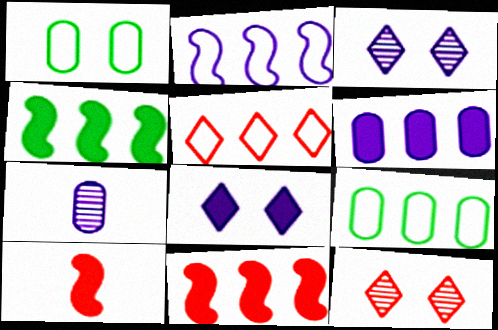[[2, 5, 9], 
[2, 7, 8], 
[3, 9, 10]]